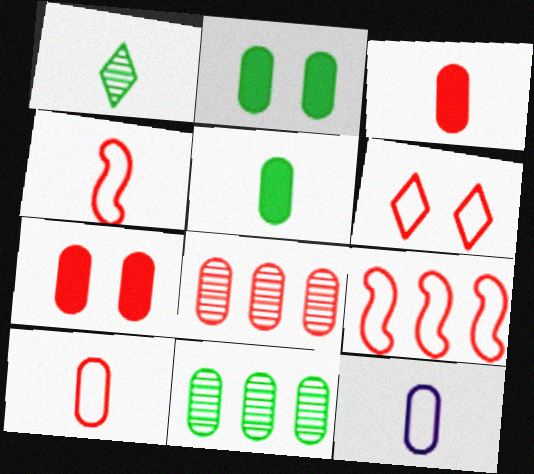[[2, 8, 12], 
[6, 9, 10], 
[7, 8, 10], 
[7, 11, 12]]